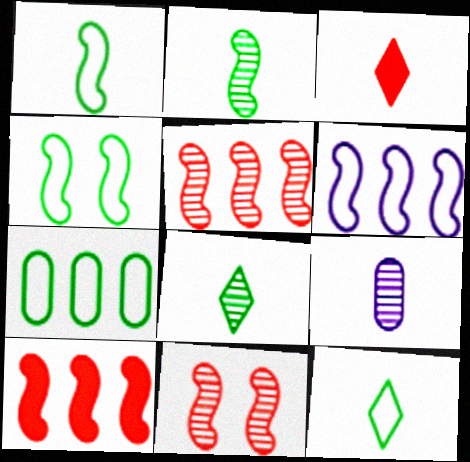[[1, 3, 9], 
[4, 7, 12]]